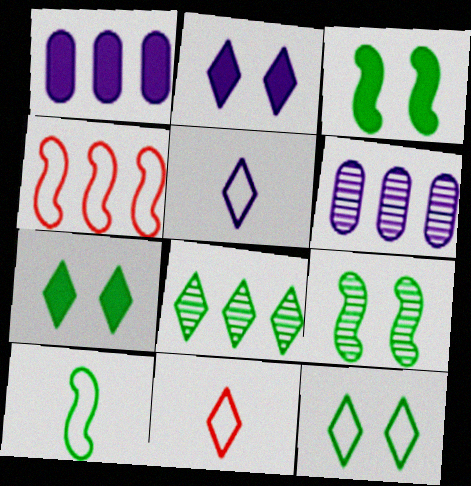[[1, 4, 8], 
[1, 9, 11], 
[2, 8, 11], 
[3, 6, 11]]